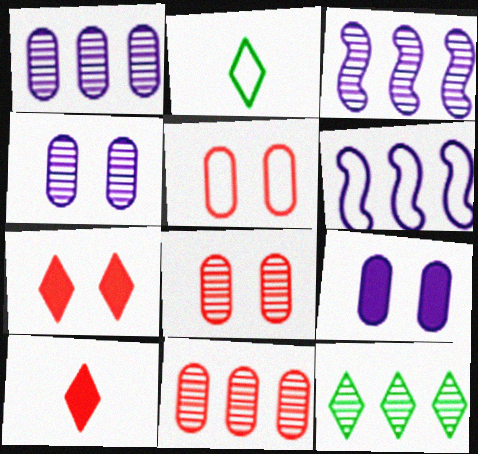[[2, 5, 6], 
[3, 11, 12]]